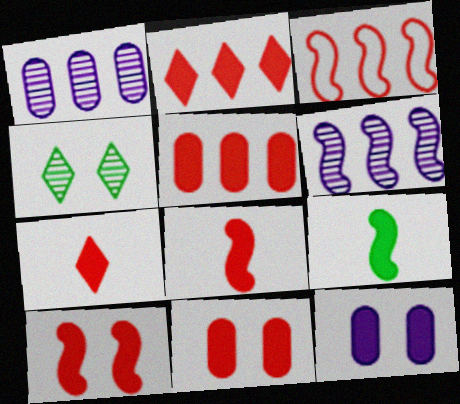[[2, 8, 11], 
[2, 9, 12], 
[5, 7, 10]]